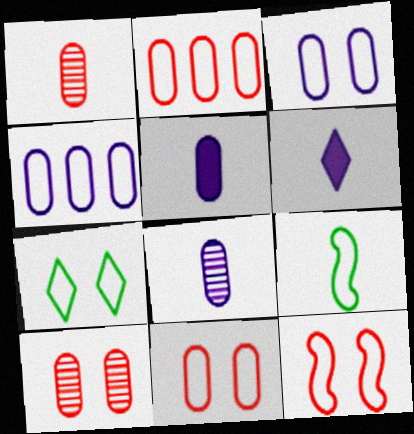[[1, 6, 9], 
[3, 7, 12]]